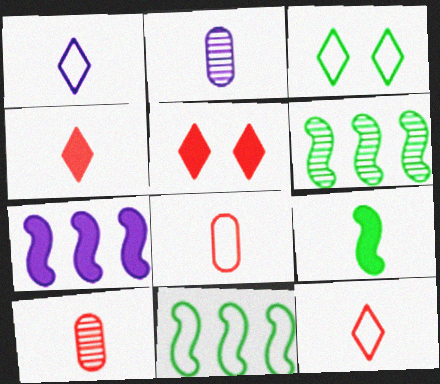[[1, 9, 10], 
[2, 5, 11], 
[2, 9, 12], 
[3, 7, 10]]